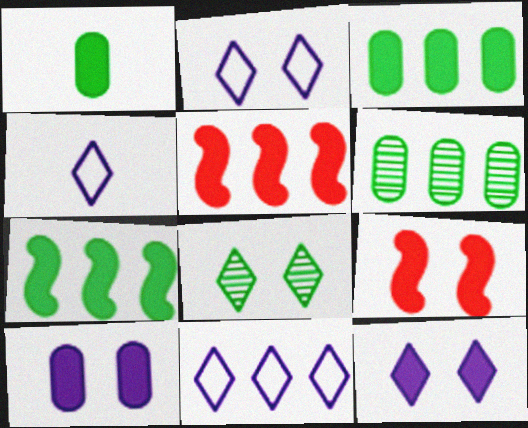[[1, 5, 12], 
[2, 4, 11], 
[4, 6, 9], 
[5, 6, 11]]